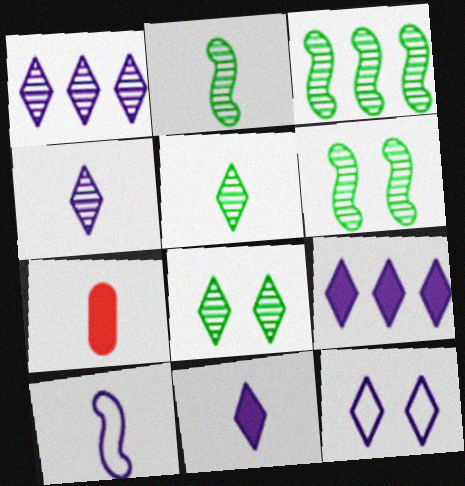[[1, 11, 12], 
[2, 3, 6], 
[3, 7, 12], 
[4, 9, 12], 
[5, 7, 10]]